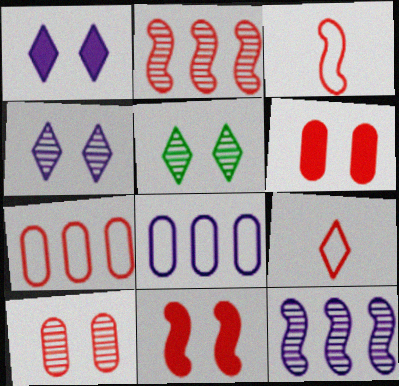[[2, 3, 11], 
[2, 6, 9]]